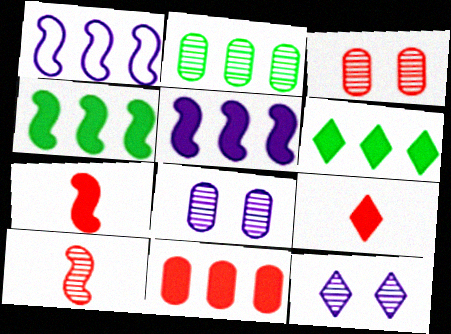[[2, 10, 12], 
[5, 6, 11]]